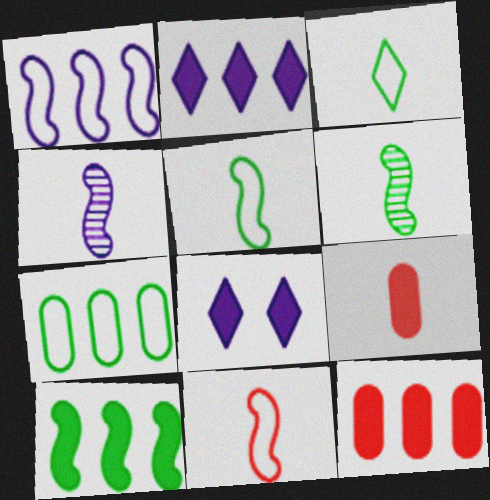[[2, 10, 12], 
[3, 4, 9], 
[8, 9, 10]]